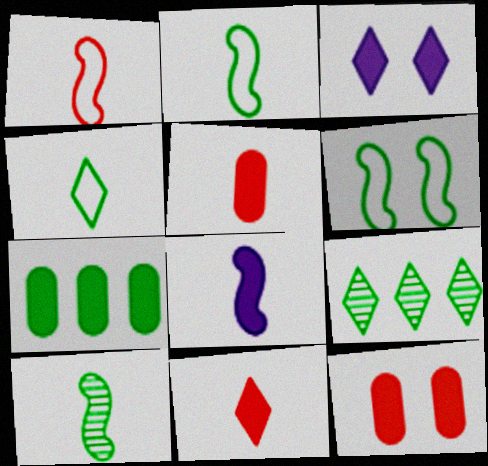[[1, 8, 10]]